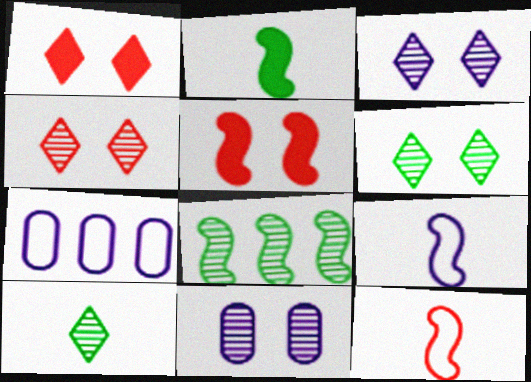[[2, 4, 7], 
[3, 4, 6], 
[5, 7, 10], 
[5, 8, 9]]